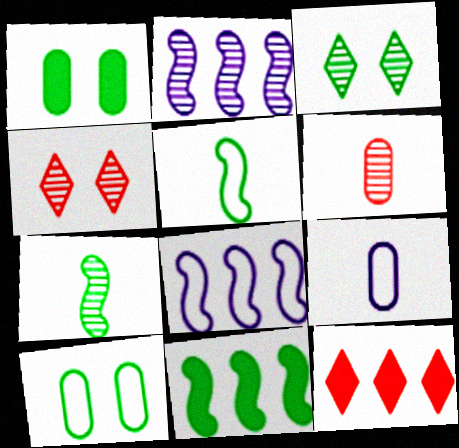[[2, 3, 6], 
[4, 9, 11]]